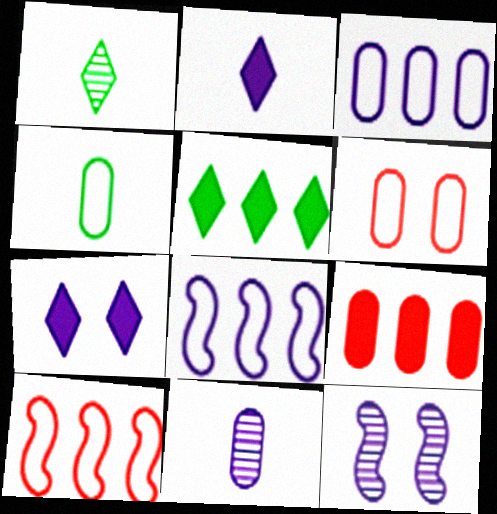[[2, 3, 12], 
[3, 4, 6], 
[7, 8, 11]]